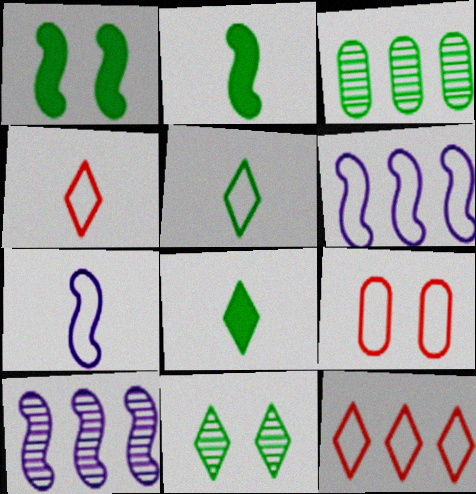[[1, 3, 5], 
[5, 6, 9], 
[8, 9, 10]]